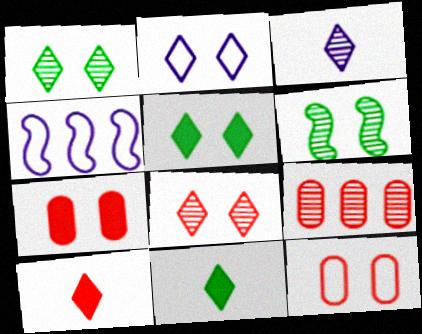[[2, 5, 8], 
[2, 6, 7], 
[3, 6, 9]]